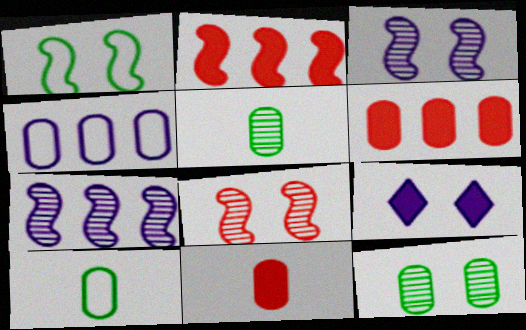[[4, 11, 12]]